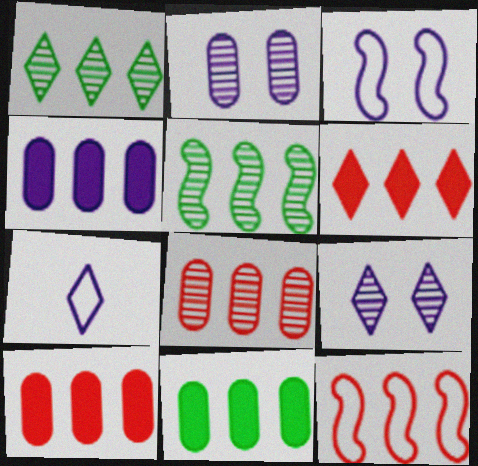[[1, 4, 12], 
[4, 10, 11], 
[6, 8, 12]]